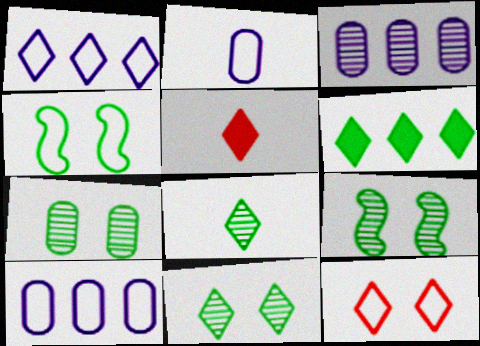[[1, 5, 11], 
[3, 4, 5], 
[5, 9, 10], 
[7, 9, 11]]